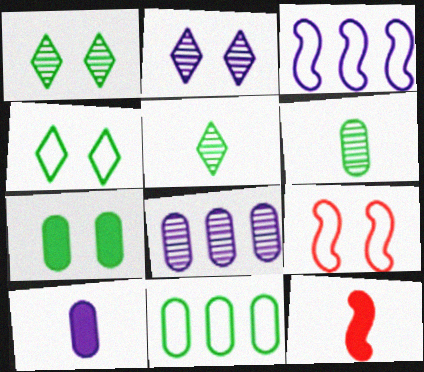[[2, 3, 10], 
[2, 7, 9], 
[2, 11, 12], 
[4, 8, 12], 
[6, 7, 11]]